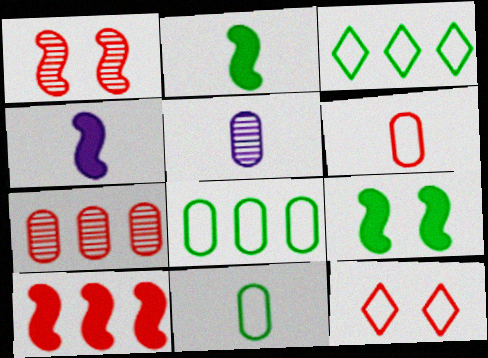[[4, 9, 10]]